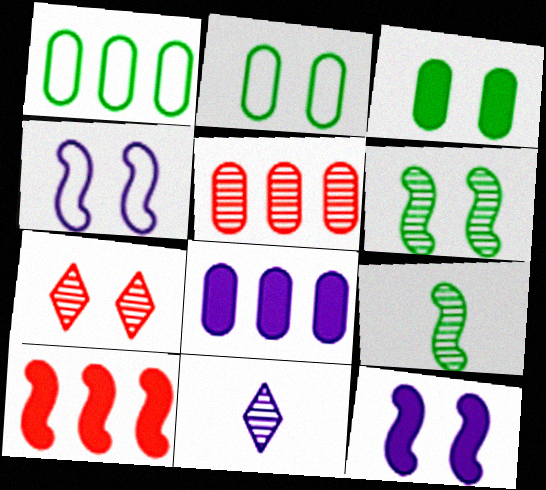[[1, 5, 8], 
[2, 7, 12], 
[2, 10, 11], 
[3, 4, 7], 
[4, 8, 11], 
[4, 9, 10], 
[5, 6, 11]]